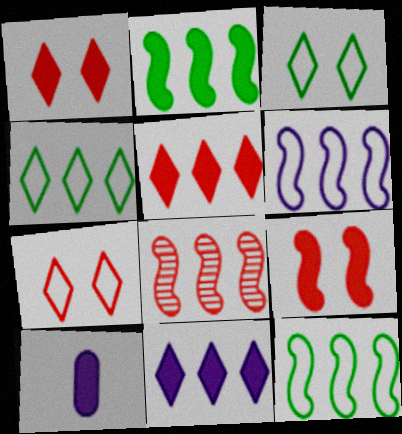[[1, 2, 10], 
[2, 6, 8], 
[3, 8, 10]]